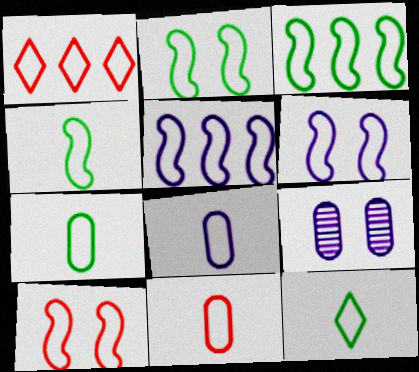[[1, 2, 8], 
[1, 6, 7], 
[1, 10, 11], 
[2, 3, 4], 
[2, 6, 10], 
[4, 5, 10], 
[4, 7, 12], 
[7, 8, 11]]